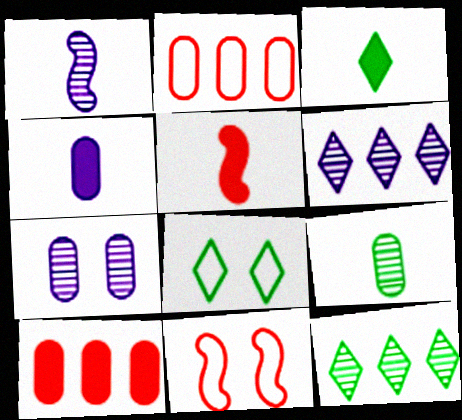[[1, 6, 7], 
[1, 8, 10], 
[3, 4, 5], 
[3, 8, 12], 
[4, 11, 12]]